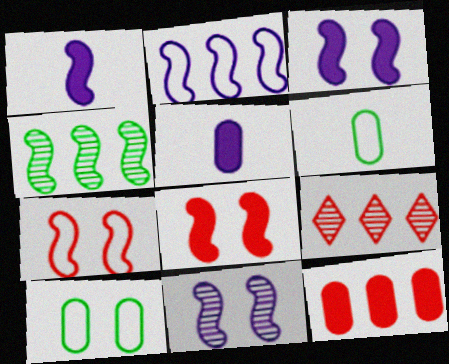[[1, 2, 11], 
[1, 4, 7], 
[1, 9, 10], 
[3, 6, 9]]